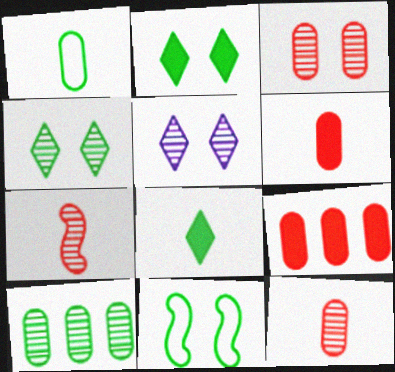[[5, 7, 10], 
[8, 10, 11]]